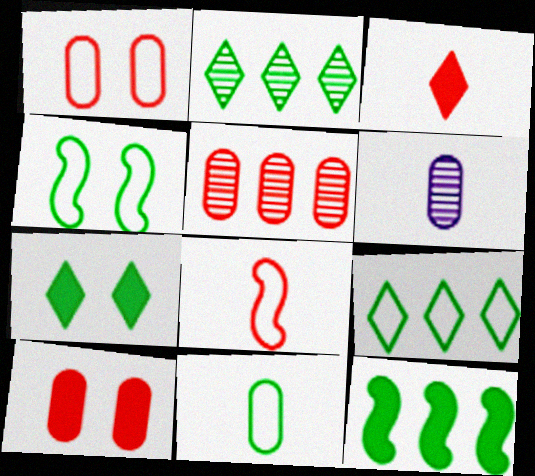[[4, 9, 11]]